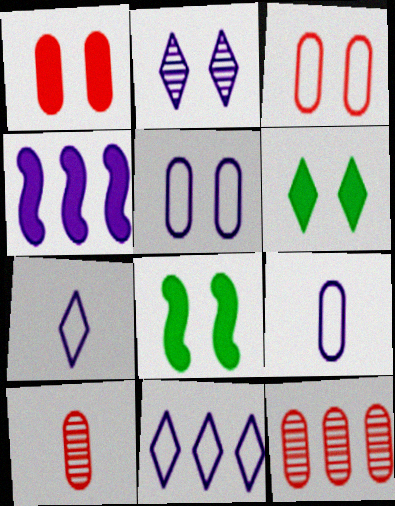[[2, 3, 8], 
[2, 4, 9], 
[7, 8, 12], 
[8, 10, 11]]